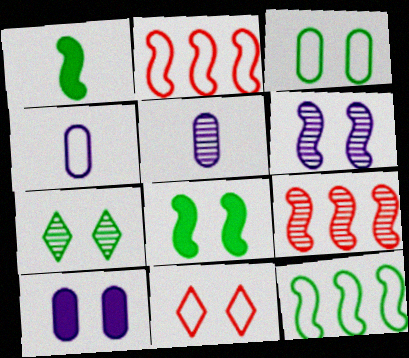[[1, 2, 6], 
[3, 7, 8], 
[4, 11, 12], 
[5, 7, 9]]